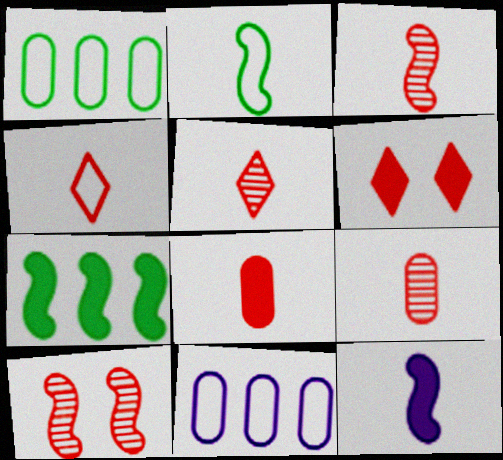[[2, 3, 12], 
[3, 4, 8], 
[3, 5, 9]]